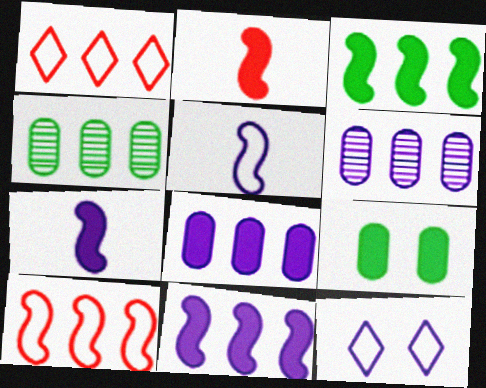[[1, 3, 6], 
[1, 4, 11], 
[2, 4, 12], 
[6, 7, 12]]